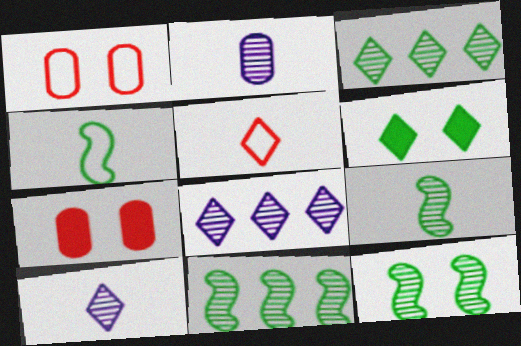[[4, 7, 8], 
[5, 6, 8], 
[9, 11, 12]]